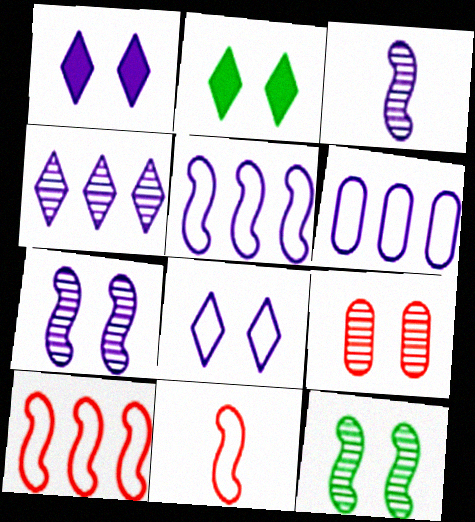[[1, 3, 6]]